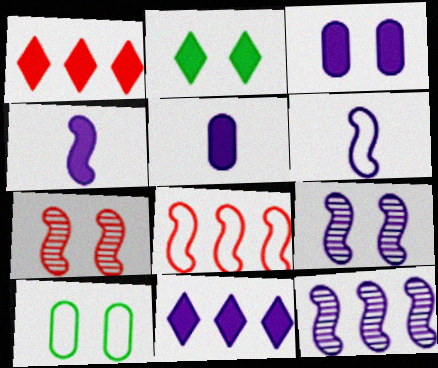[[3, 4, 11]]